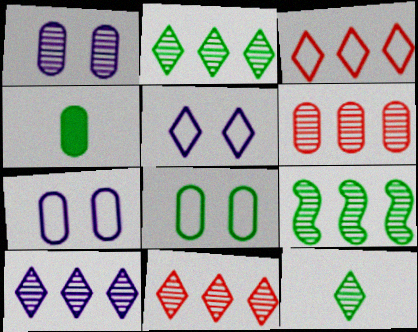[[2, 10, 11], 
[4, 6, 7], 
[6, 9, 10]]